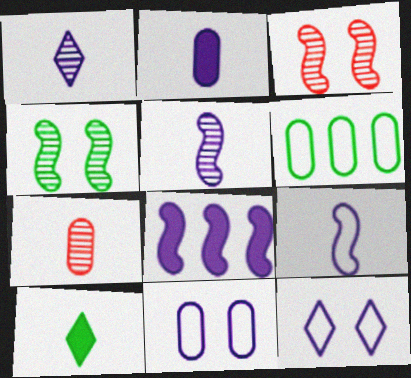[[1, 2, 9], 
[1, 8, 11], 
[4, 6, 10], 
[7, 9, 10]]